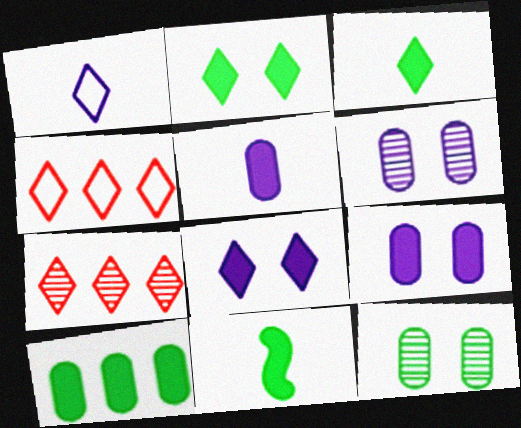[[1, 2, 7], 
[2, 10, 11], 
[4, 6, 11]]